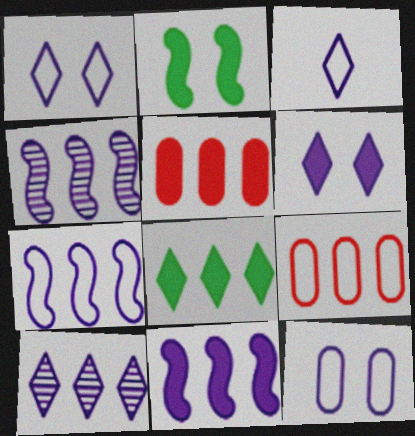[[3, 6, 10], 
[3, 7, 12], 
[4, 7, 11], 
[4, 8, 9], 
[5, 8, 11]]